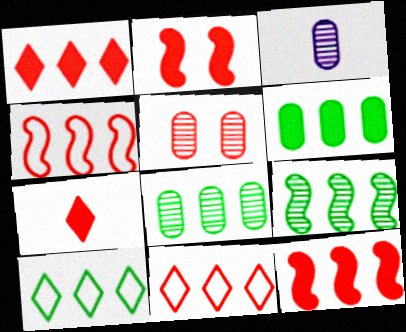[[2, 3, 10], 
[3, 5, 8], 
[4, 5, 7], 
[6, 9, 10]]